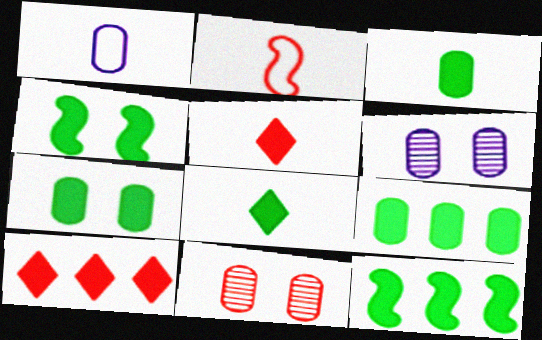[[1, 9, 11], 
[2, 10, 11], 
[3, 7, 9], 
[4, 8, 9], 
[7, 8, 12]]